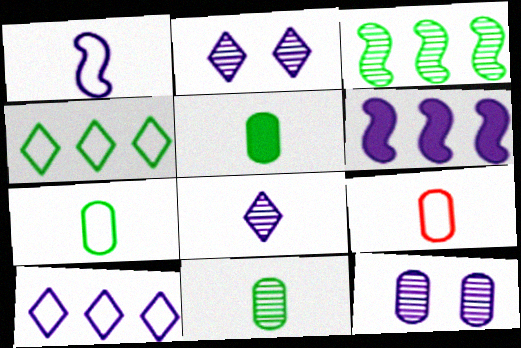[[5, 7, 11]]